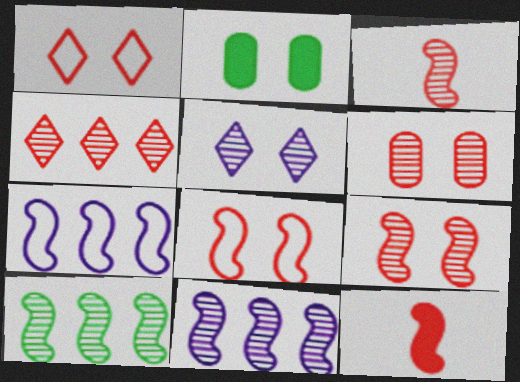[[2, 5, 8], 
[3, 4, 6]]